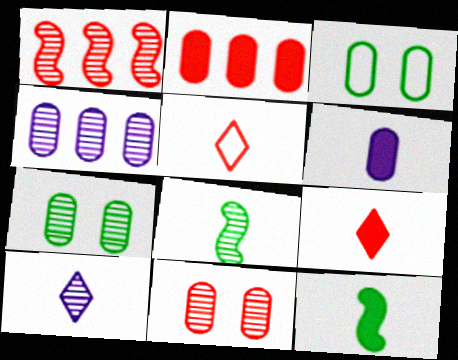[[1, 7, 10], 
[5, 6, 8], 
[6, 9, 12]]